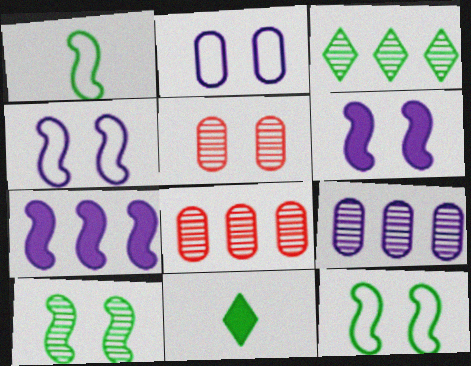[[4, 8, 11]]